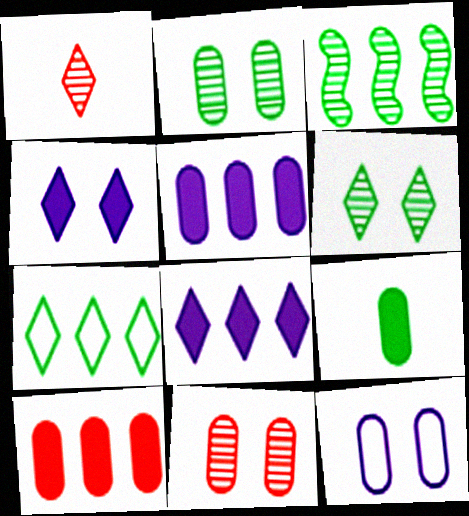[[1, 4, 7]]